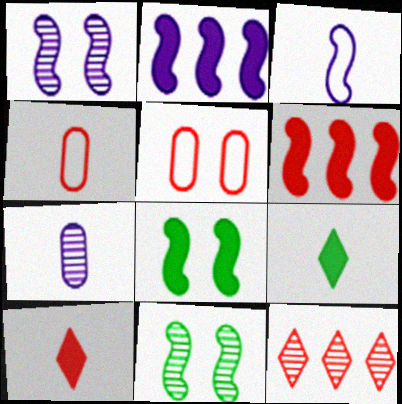[[1, 2, 3], 
[3, 6, 11], 
[7, 11, 12]]